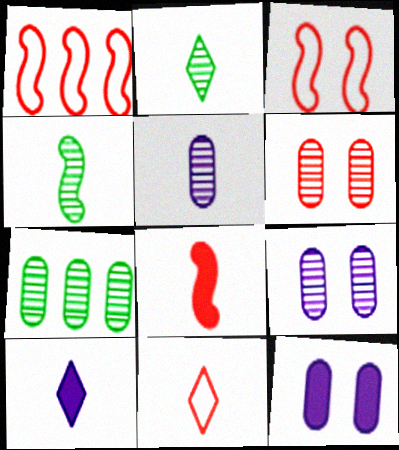[[1, 2, 12], 
[2, 10, 11], 
[3, 7, 10], 
[5, 6, 7]]